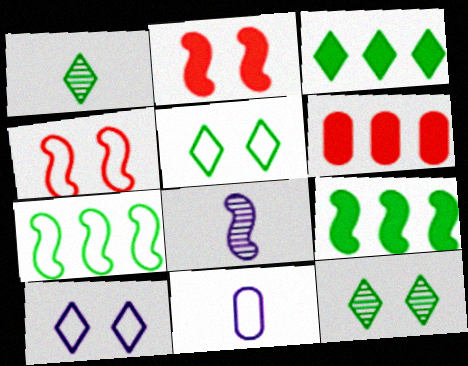[[1, 3, 5], 
[2, 7, 8], 
[4, 8, 9], 
[5, 6, 8]]